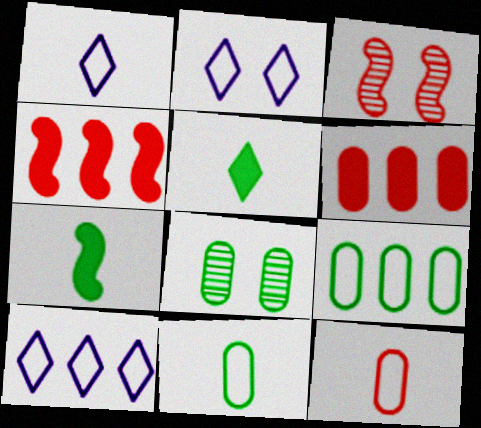[[1, 2, 10], 
[1, 4, 8]]